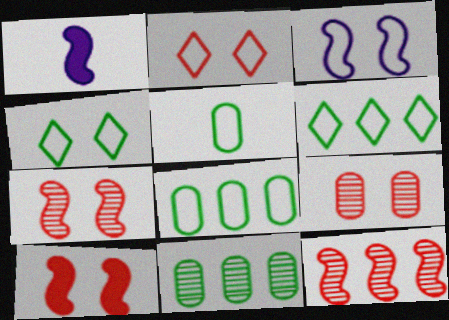[[1, 2, 11], 
[1, 6, 9], 
[2, 9, 10]]